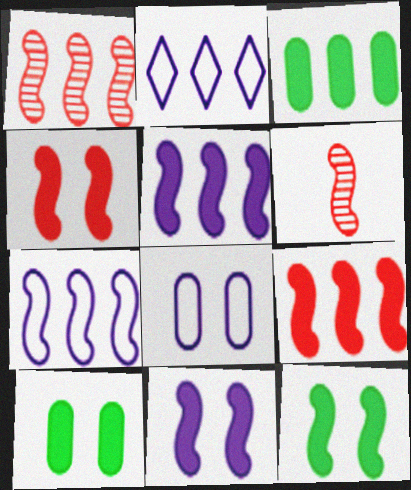[[1, 2, 3], 
[2, 6, 10], 
[4, 11, 12], 
[6, 7, 12]]